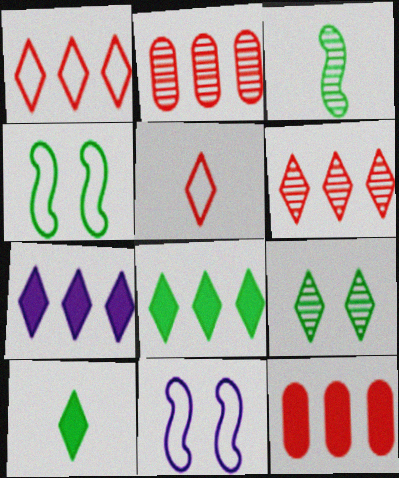[[2, 10, 11], 
[5, 7, 9]]